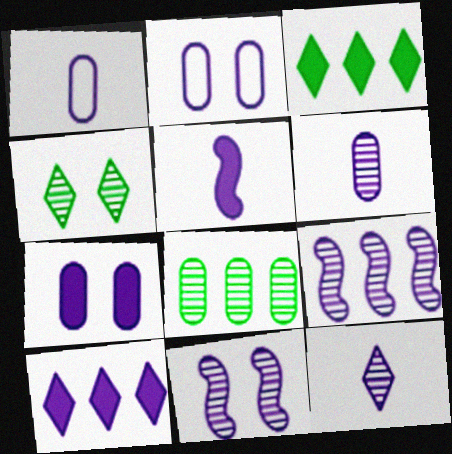[[1, 5, 12], 
[1, 10, 11], 
[5, 7, 10]]